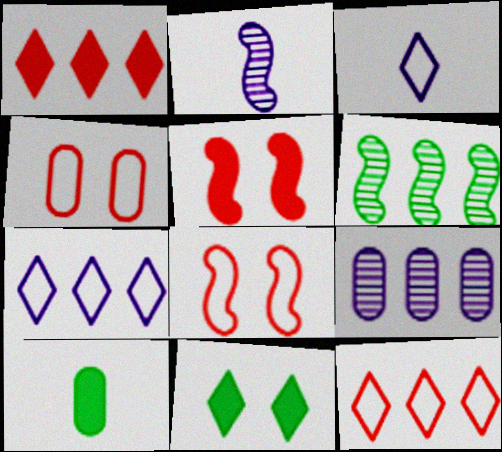[[4, 9, 10]]